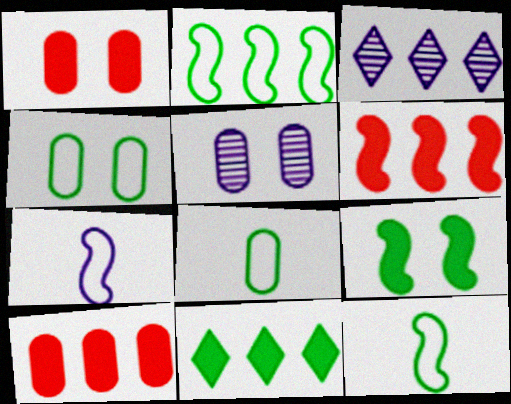[[1, 3, 12], 
[1, 4, 5], 
[2, 3, 10], 
[5, 8, 10]]